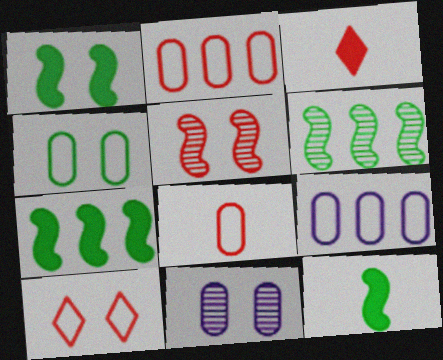[[1, 7, 12], 
[1, 10, 11], 
[2, 3, 5], 
[4, 8, 9]]